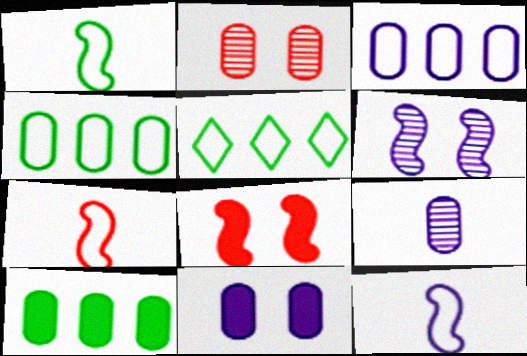[[1, 7, 12], 
[3, 9, 11], 
[5, 8, 9]]